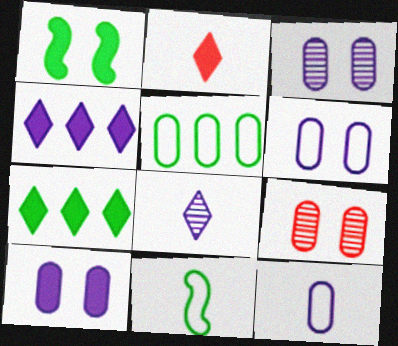[[3, 6, 10], 
[4, 9, 11]]